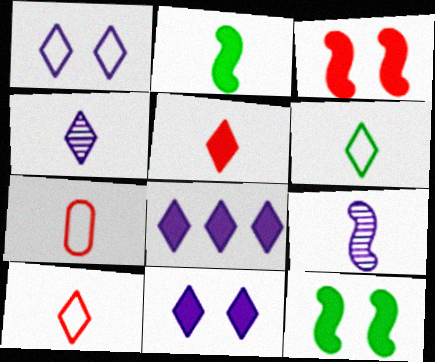[[1, 4, 8], 
[2, 4, 7], 
[4, 5, 6]]